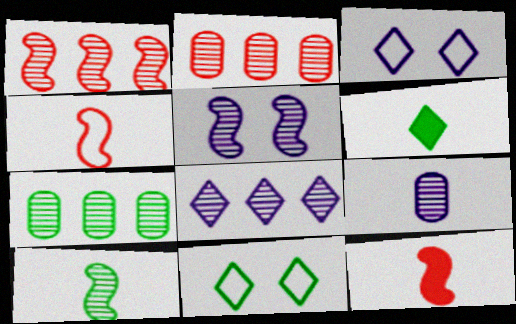[[1, 5, 10], 
[1, 7, 8], 
[3, 7, 12], 
[4, 6, 9], 
[5, 8, 9]]